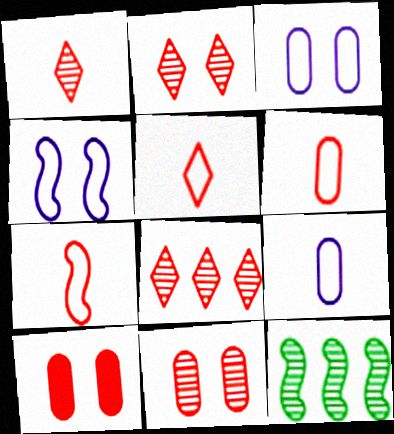[[1, 2, 8], 
[5, 6, 7], 
[7, 8, 10]]